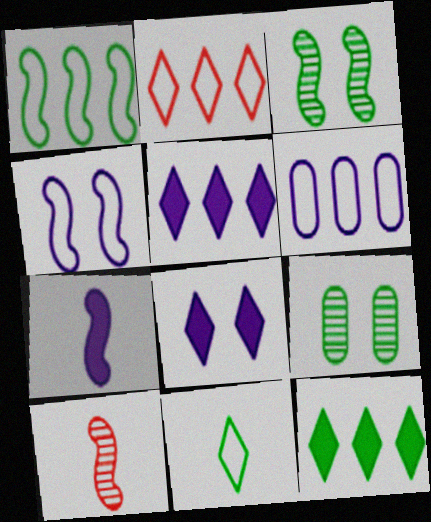[[1, 2, 6], 
[2, 7, 9]]